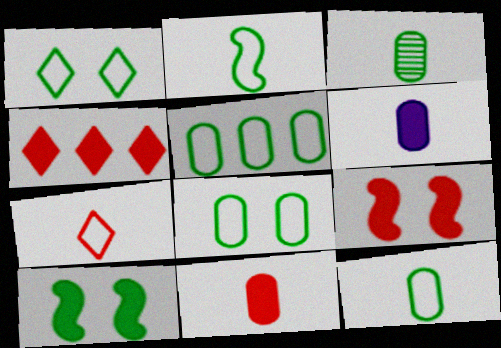[[1, 2, 5], 
[4, 6, 10], 
[4, 9, 11], 
[5, 8, 12]]